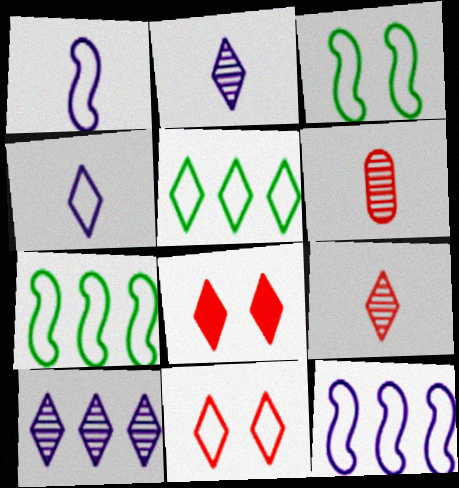[[2, 5, 8], 
[4, 5, 11]]